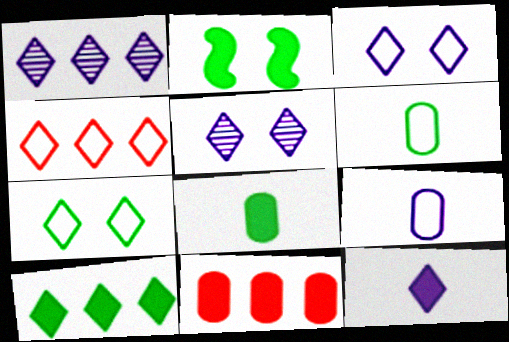[[1, 3, 12], 
[1, 4, 10], 
[2, 8, 10], 
[2, 11, 12]]